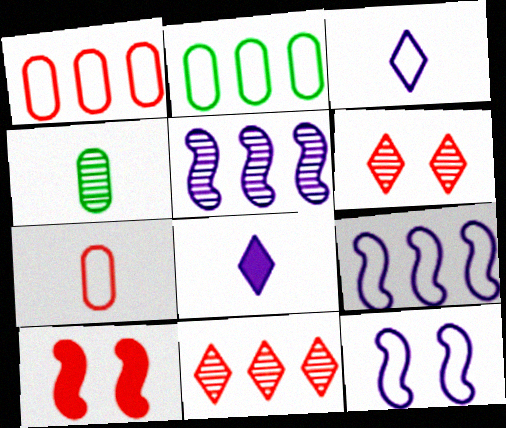[[4, 5, 6], 
[7, 10, 11]]